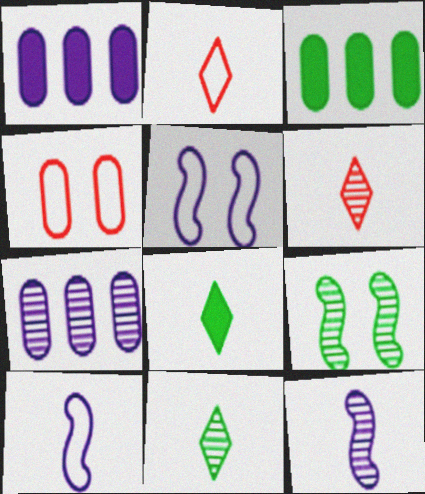[[1, 2, 9], 
[3, 5, 6], 
[6, 7, 9]]